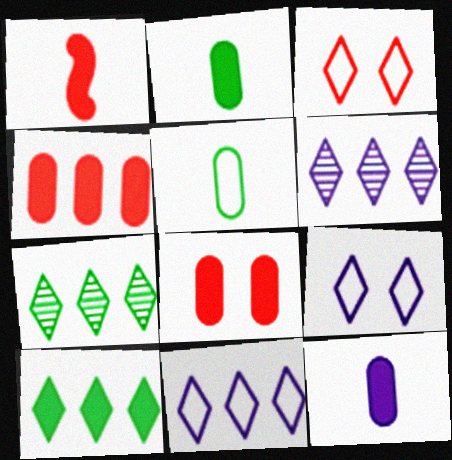[]